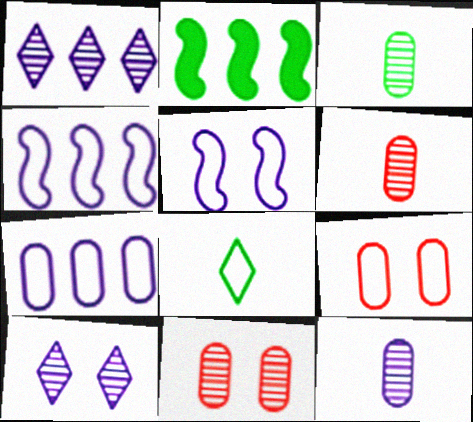[[3, 6, 12], 
[4, 8, 9]]